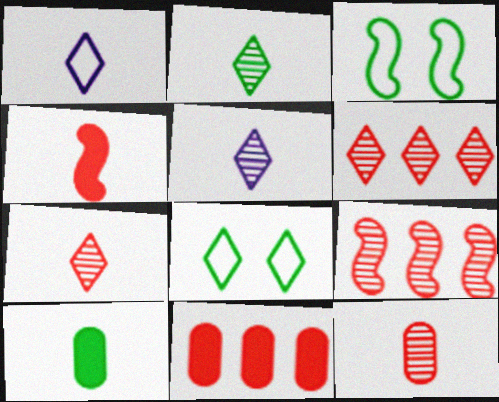[[2, 5, 7], 
[3, 5, 11]]